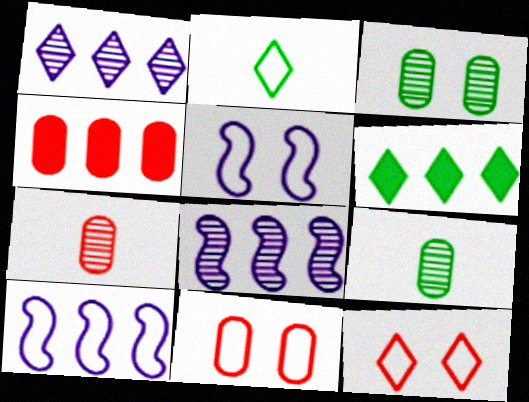[[2, 10, 11], 
[4, 7, 11], 
[5, 6, 7]]